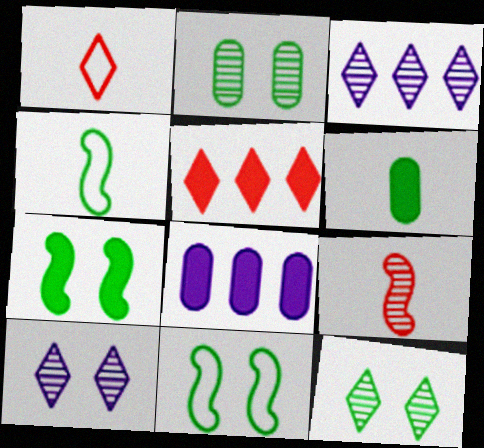[[2, 3, 9]]